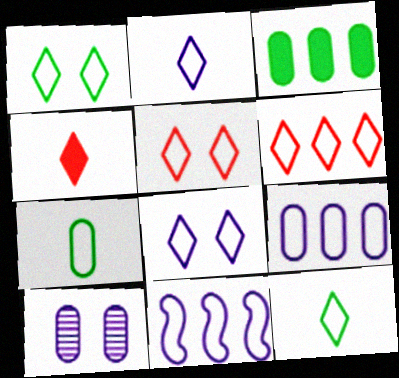[[1, 2, 6], 
[1, 5, 8], 
[5, 7, 11], 
[6, 8, 12]]